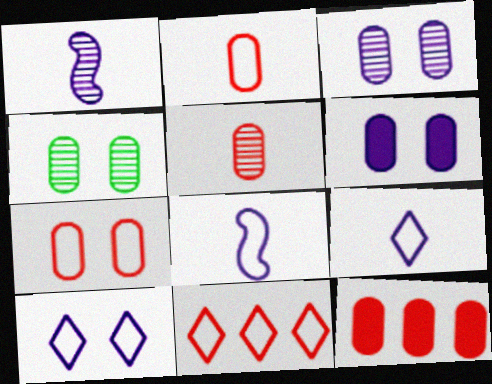[[4, 6, 7], 
[5, 7, 12]]